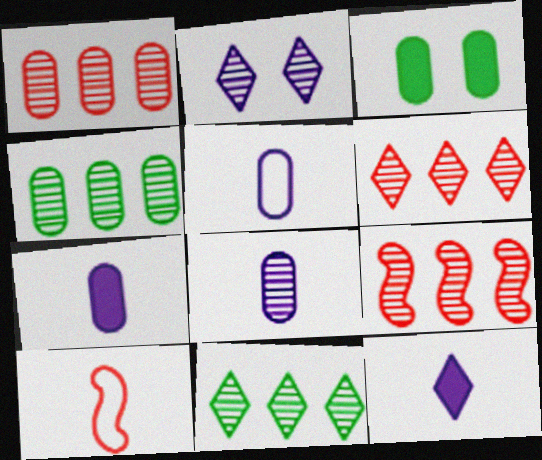[[1, 3, 5], 
[1, 6, 9], 
[5, 7, 8]]